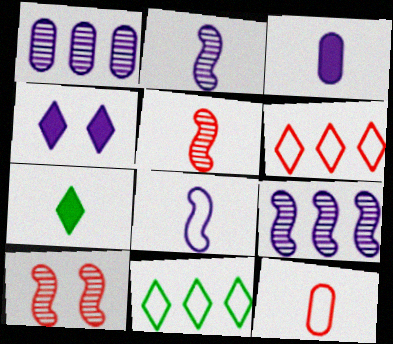[[1, 4, 8], 
[2, 7, 12], 
[3, 10, 11]]